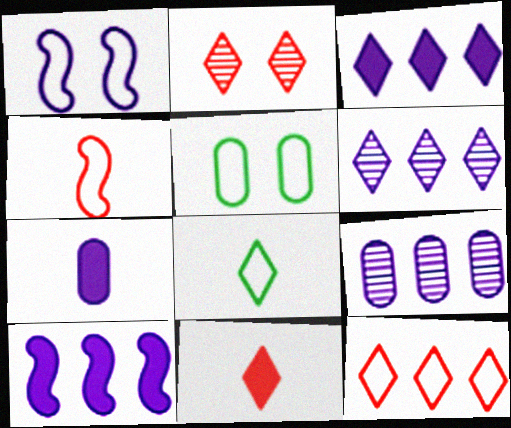[[1, 6, 7], 
[2, 3, 8], 
[2, 11, 12]]